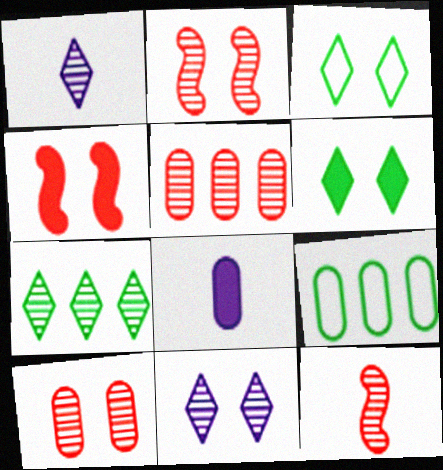[[1, 4, 9], 
[8, 9, 10]]